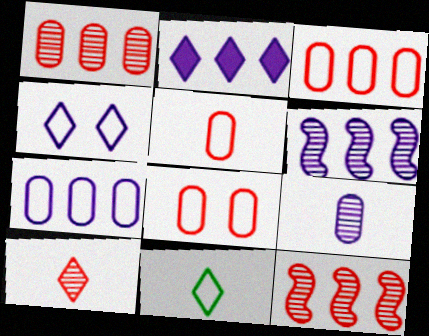[[2, 6, 7], 
[3, 5, 8]]